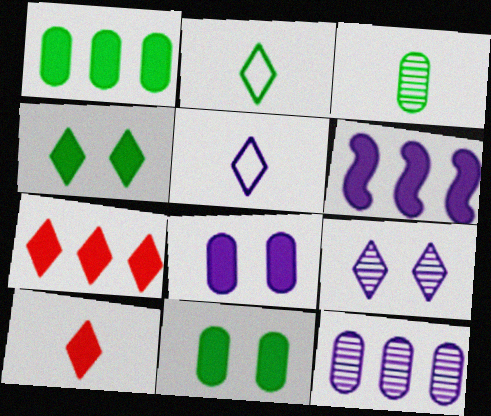[[1, 6, 7], 
[2, 7, 9], 
[6, 10, 11]]